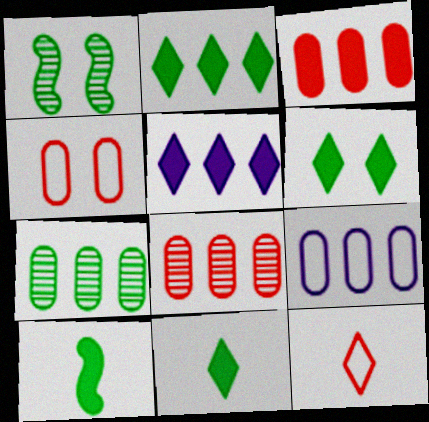[[2, 6, 11], 
[3, 7, 9]]